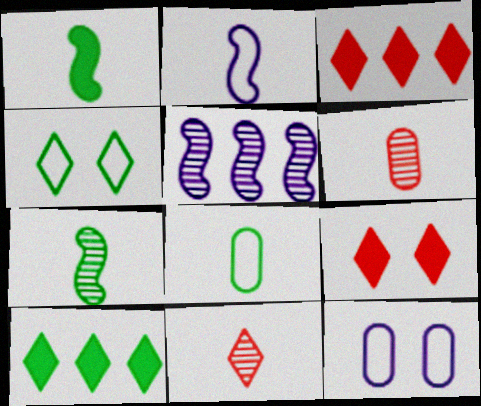[[3, 7, 12], 
[5, 8, 9]]